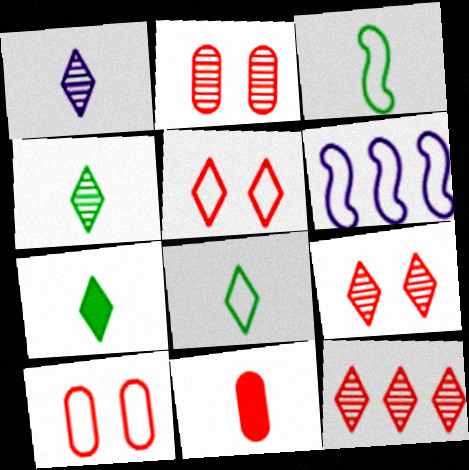[[1, 3, 11], 
[2, 6, 7], 
[4, 7, 8], 
[6, 8, 10]]